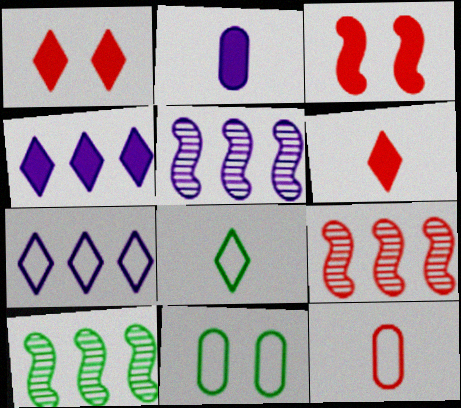[[1, 9, 12], 
[5, 6, 11], 
[5, 9, 10]]